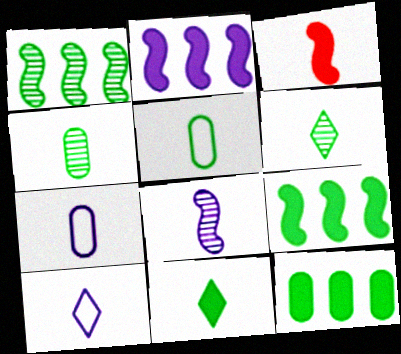[[3, 4, 10], 
[3, 6, 7]]